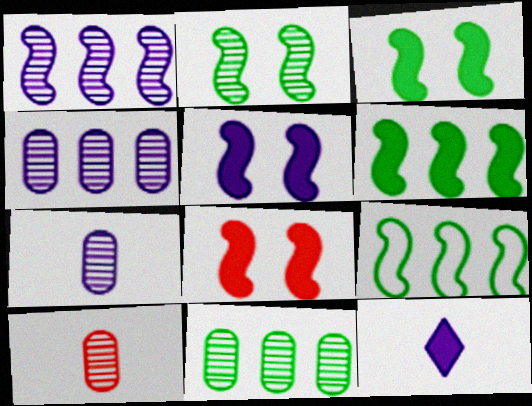[[3, 5, 8]]